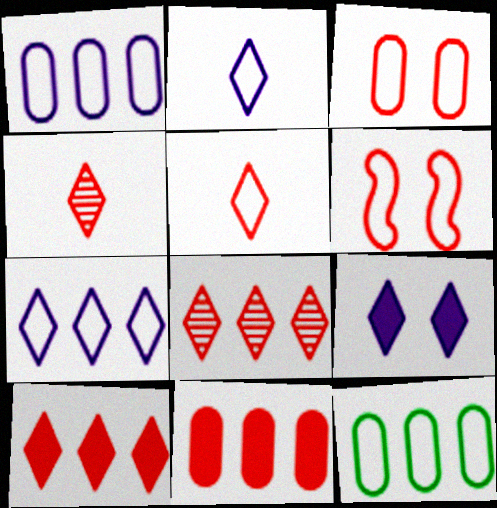[[2, 6, 12], 
[4, 6, 11]]